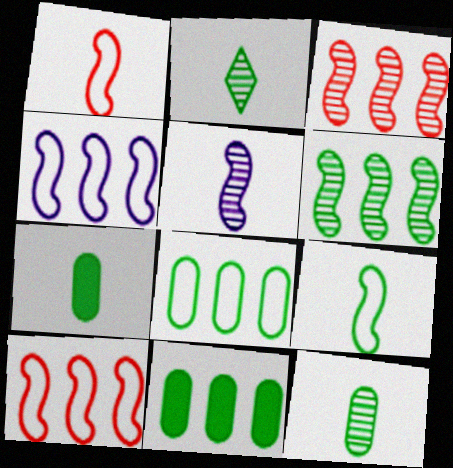[[2, 7, 9]]